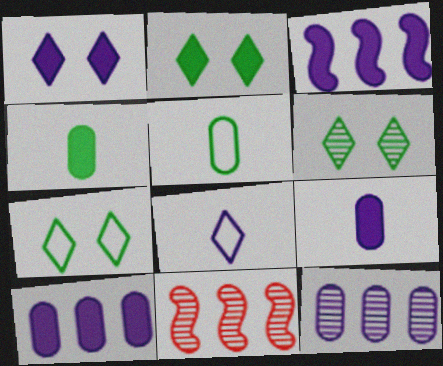[[1, 3, 9], 
[1, 5, 11], 
[2, 6, 7], 
[7, 9, 11]]